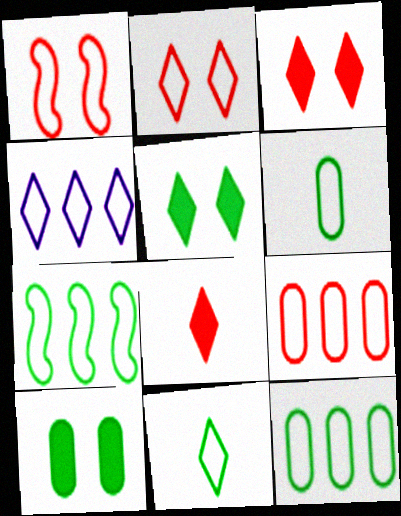[[1, 4, 6], 
[2, 4, 11], 
[4, 7, 9]]